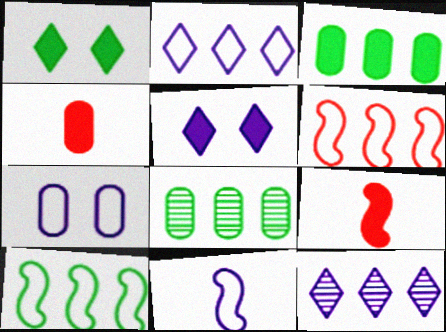[[2, 7, 11], 
[3, 5, 9], 
[3, 6, 12], 
[4, 7, 8]]